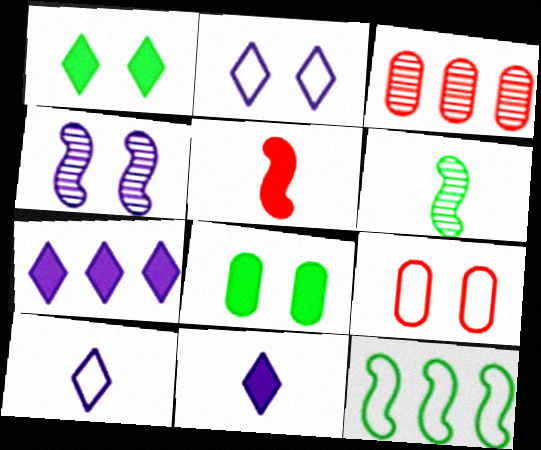[[1, 4, 9], 
[3, 7, 12], 
[4, 5, 12], 
[5, 7, 8], 
[6, 7, 9], 
[9, 10, 12]]